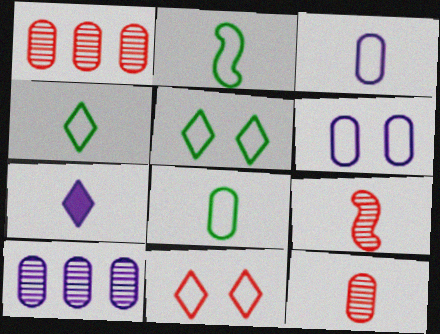[[2, 4, 8], 
[2, 7, 12], 
[7, 8, 9]]